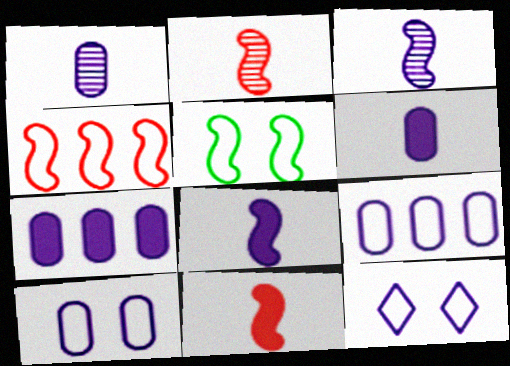[[1, 7, 10], 
[3, 7, 12]]